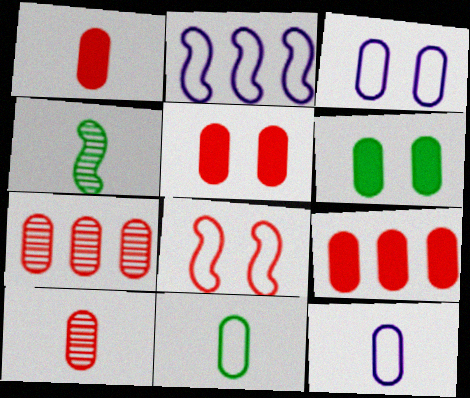[[1, 5, 9], 
[6, 7, 12]]